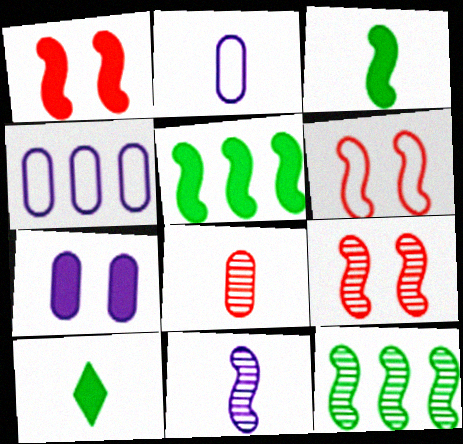[[1, 6, 9], 
[4, 9, 10], 
[5, 6, 11], 
[9, 11, 12]]